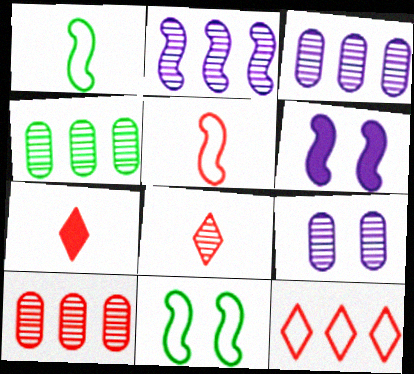[[3, 4, 10], 
[3, 7, 11]]